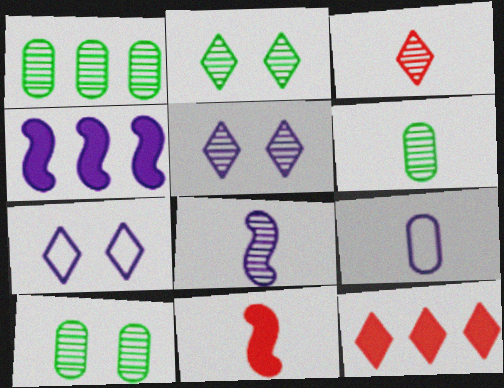[[1, 6, 10], 
[1, 7, 11], 
[3, 6, 8], 
[4, 5, 9]]